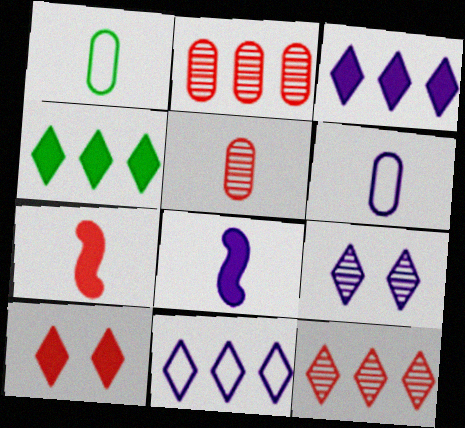[[4, 11, 12]]